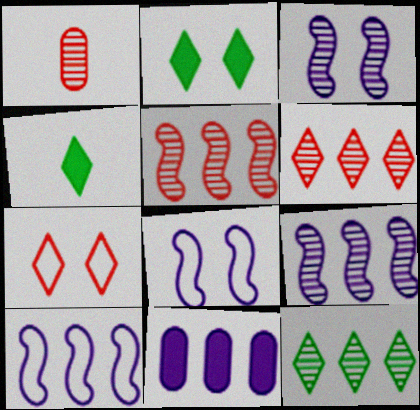[[1, 2, 10], 
[1, 3, 12]]